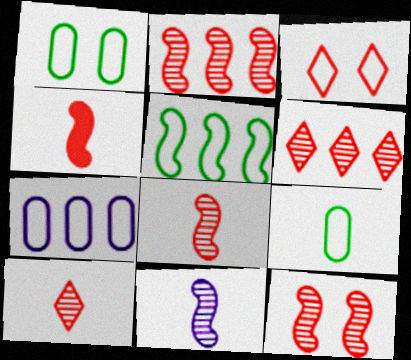[[2, 8, 12]]